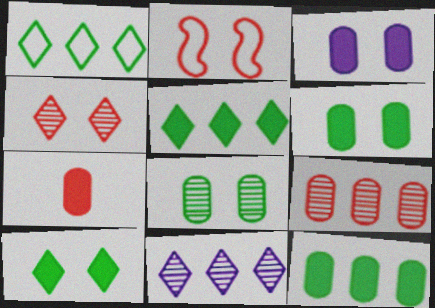[[3, 7, 12]]